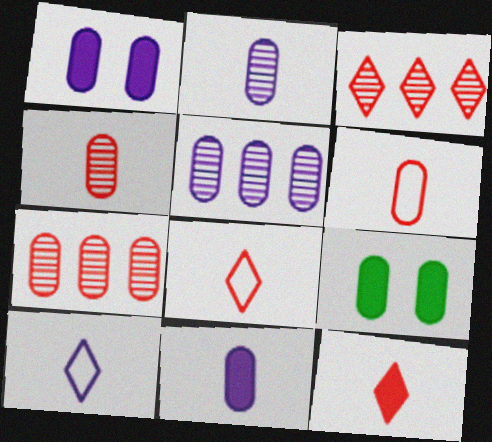[[5, 6, 9]]